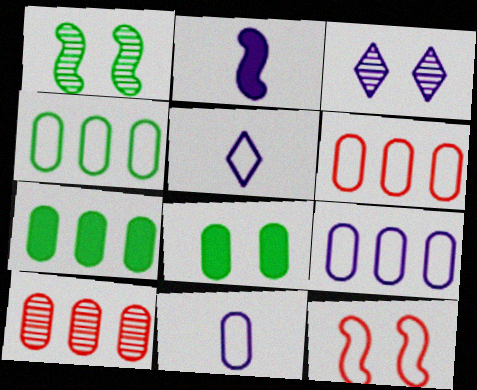[[2, 3, 9], 
[3, 8, 12], 
[4, 5, 12], 
[4, 6, 9], 
[7, 9, 10], 
[8, 10, 11]]